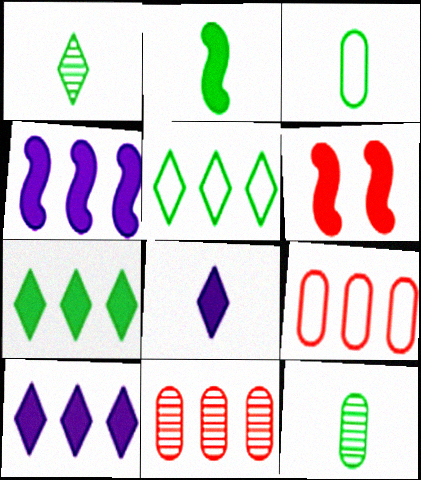[[1, 2, 3], 
[2, 4, 6], 
[4, 5, 11]]